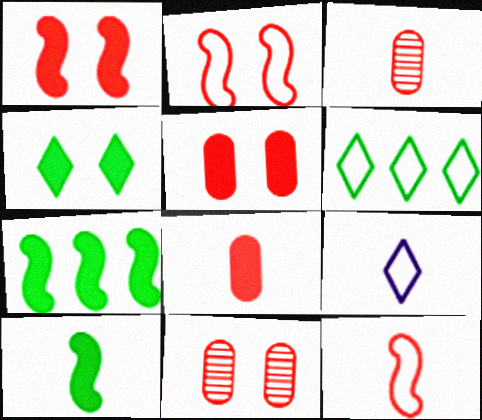[[3, 9, 10], 
[7, 9, 11]]